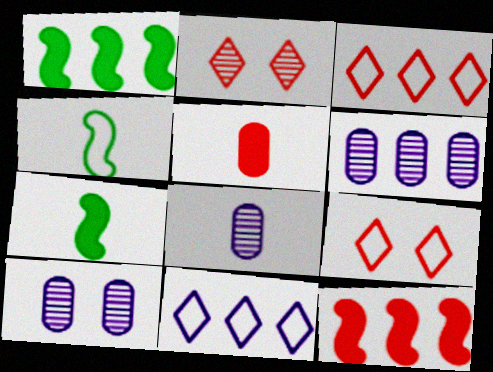[[1, 3, 6], 
[1, 8, 9], 
[3, 7, 10], 
[6, 7, 9], 
[6, 8, 10]]